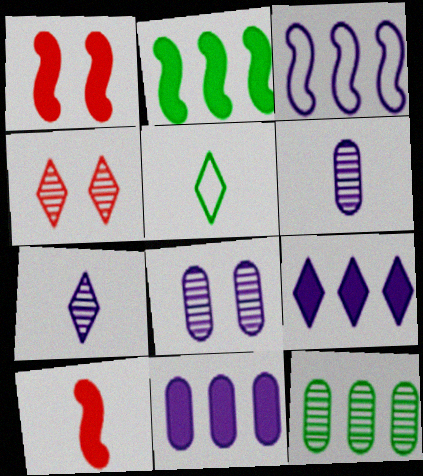[[4, 5, 9], 
[5, 6, 10]]